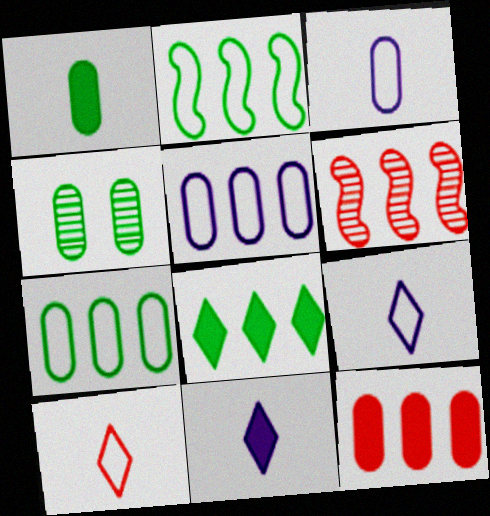[[1, 4, 7], 
[3, 4, 12], 
[5, 6, 8]]